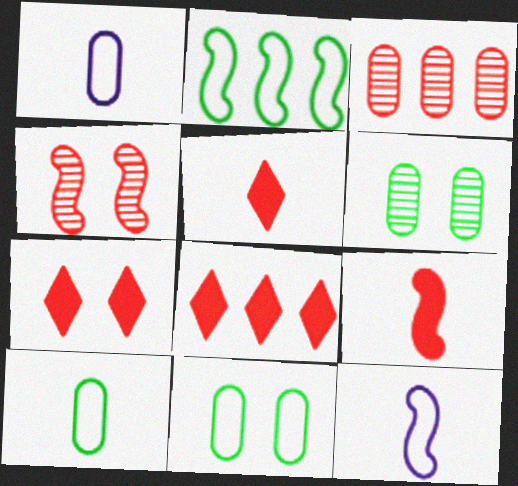[[5, 7, 8], 
[6, 8, 12]]